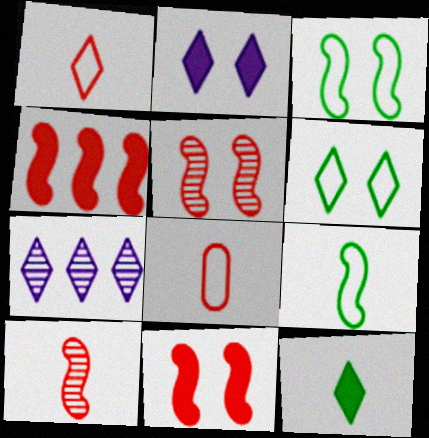[]